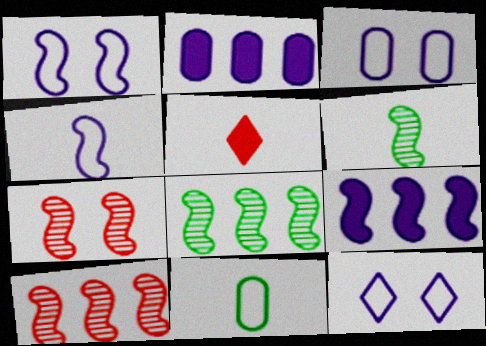[[1, 3, 12], 
[3, 5, 8]]